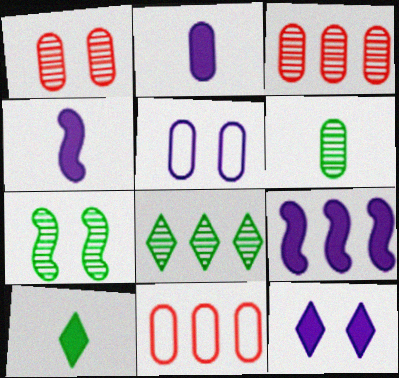[[2, 9, 12], 
[6, 7, 8], 
[8, 9, 11]]